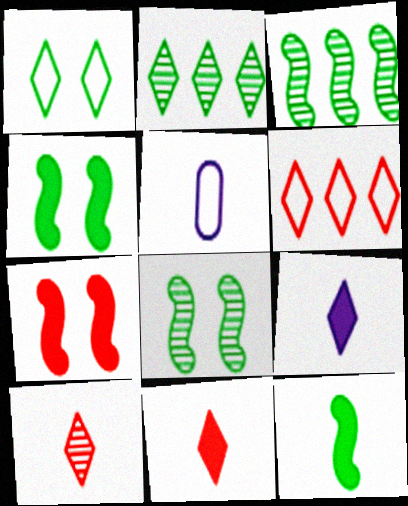[[2, 5, 7], 
[5, 10, 12]]